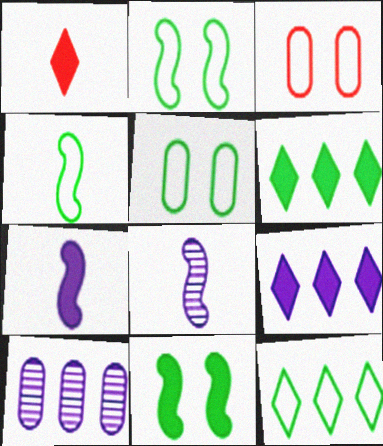[[1, 2, 10], 
[3, 6, 8], 
[4, 5, 12]]